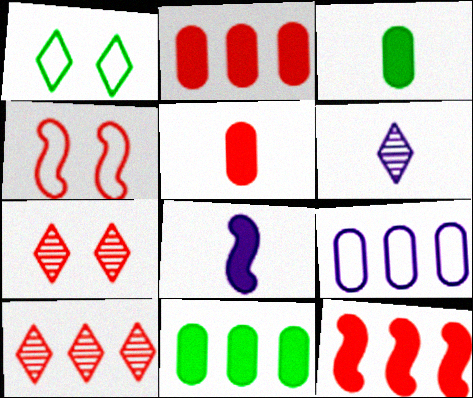[[4, 5, 10], 
[4, 6, 11]]